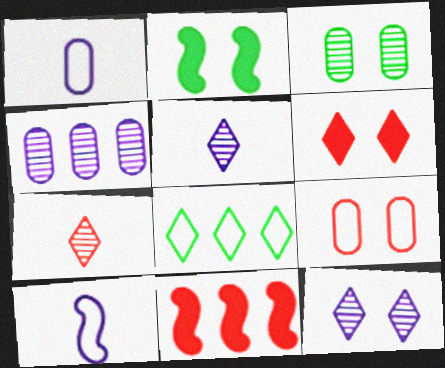[[2, 9, 12], 
[4, 8, 11], 
[5, 6, 8], 
[7, 9, 11], 
[8, 9, 10]]